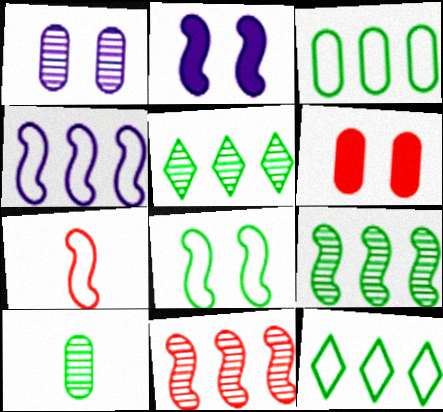[[2, 7, 9], 
[4, 7, 8]]